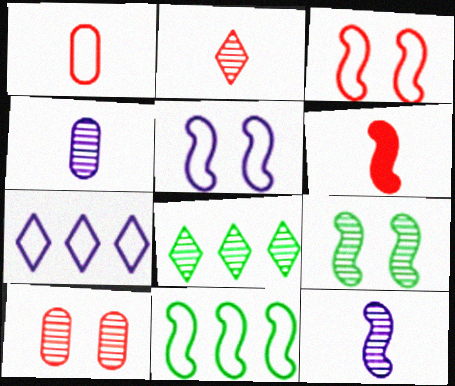[[1, 2, 6], 
[8, 10, 12]]